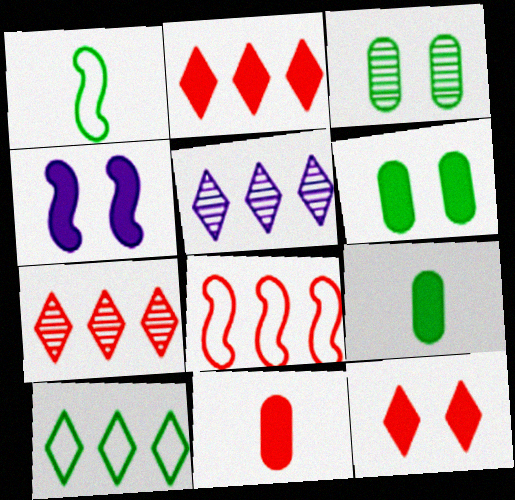[[2, 4, 9], 
[2, 5, 10], 
[4, 6, 12]]